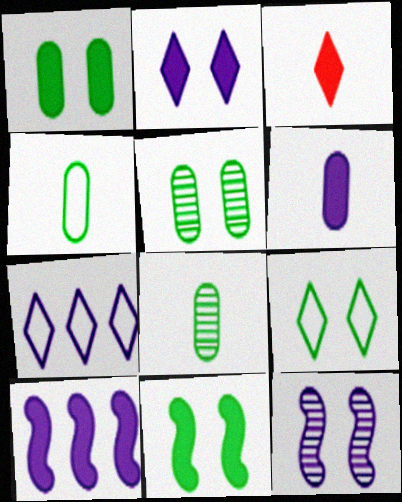[[1, 3, 10], 
[2, 6, 10], 
[5, 9, 11], 
[6, 7, 12]]